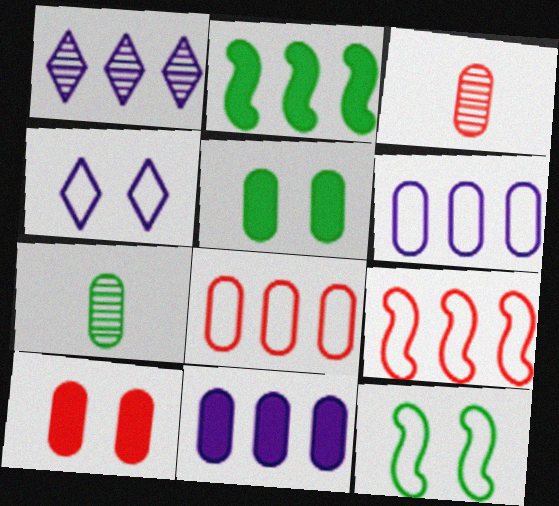[[1, 2, 8], 
[2, 3, 4], 
[3, 5, 6], 
[3, 8, 10], 
[6, 7, 10]]